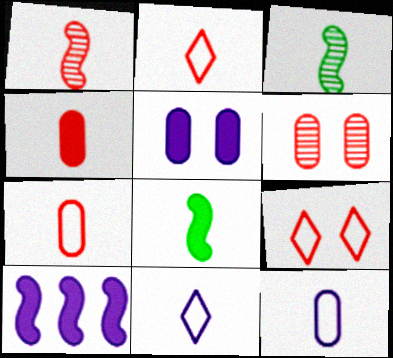[[1, 2, 4], 
[3, 4, 11]]